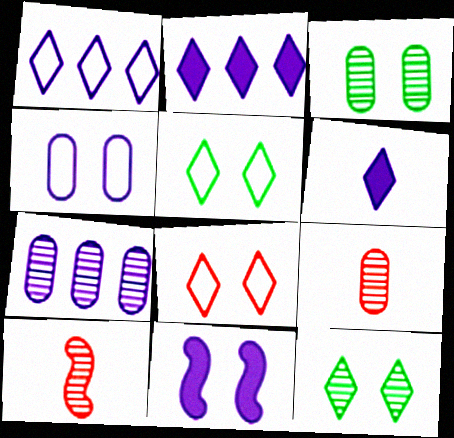[[3, 7, 9], 
[3, 8, 11], 
[7, 10, 12]]